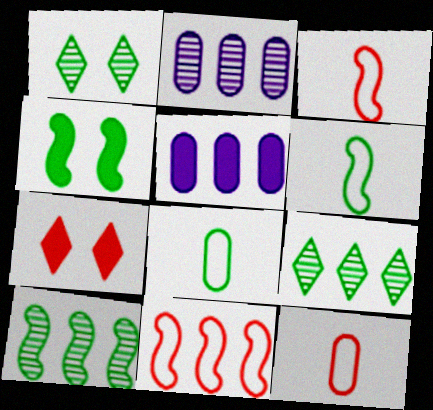[[1, 3, 5], 
[2, 6, 7], 
[4, 6, 10], 
[4, 8, 9], 
[5, 9, 11]]